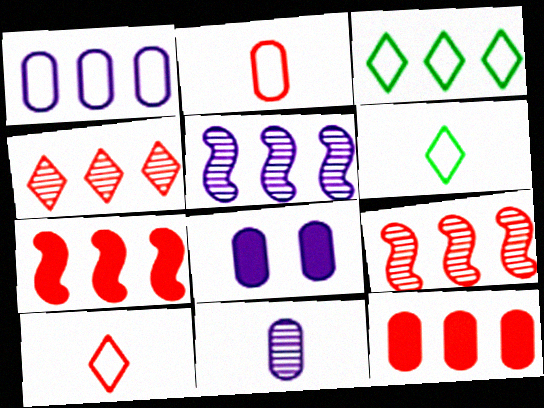[[1, 8, 11], 
[3, 5, 12], 
[6, 8, 9]]